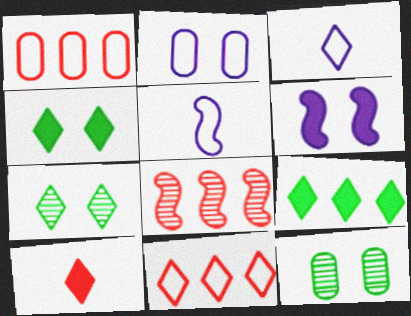[]